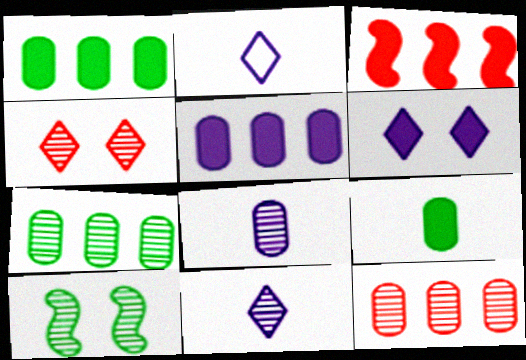[[3, 6, 9], 
[10, 11, 12]]